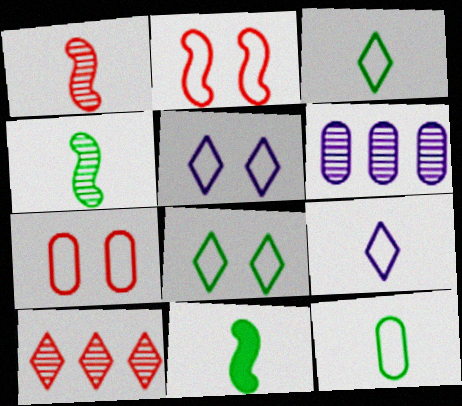[]